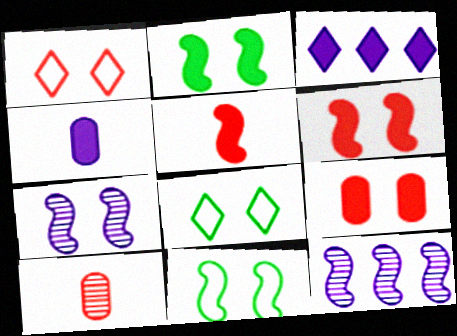[[3, 10, 11], 
[5, 11, 12], 
[6, 7, 11], 
[7, 8, 9]]